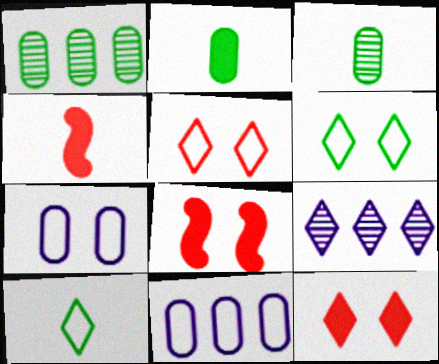[[9, 10, 12]]